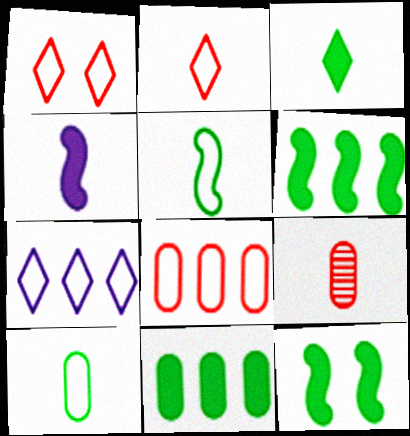[[3, 11, 12], 
[7, 9, 12]]